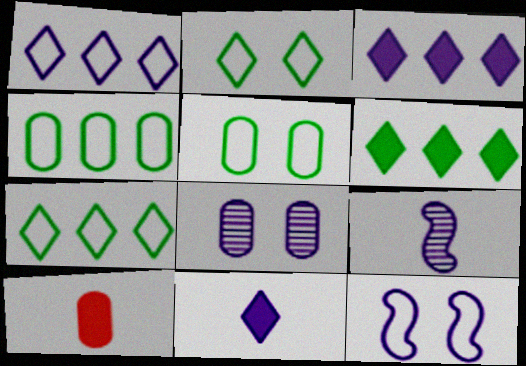[[4, 8, 10]]